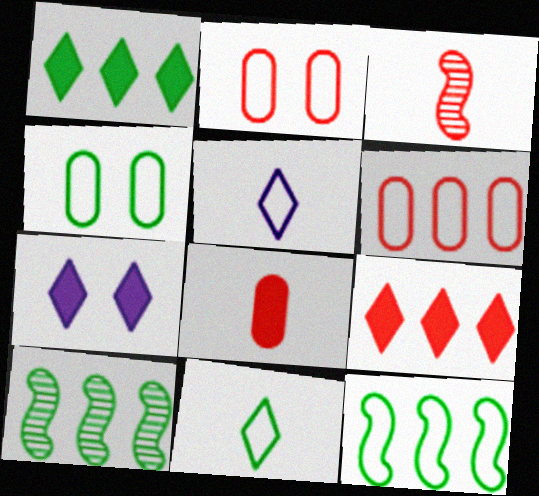[[2, 3, 9], 
[2, 5, 12], 
[4, 11, 12]]